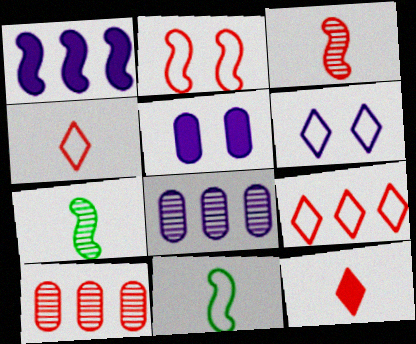[[1, 2, 7], 
[2, 10, 12], 
[5, 7, 9]]